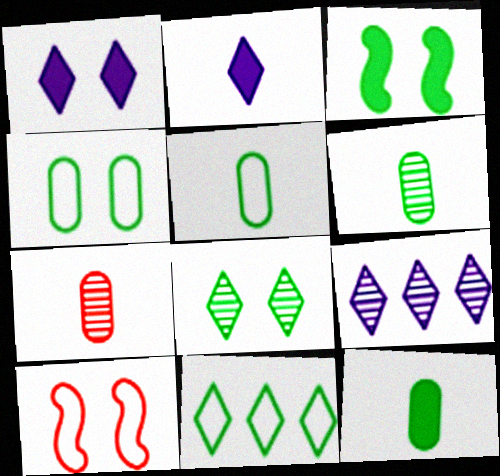[[3, 4, 8], 
[3, 6, 11], 
[5, 6, 12], 
[9, 10, 12]]